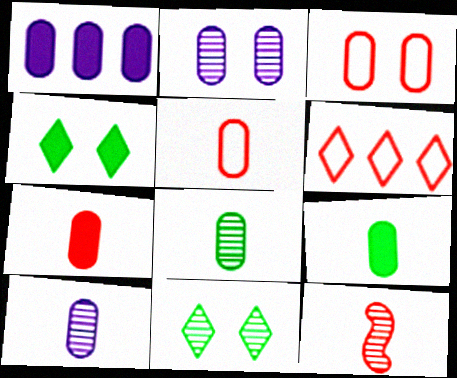[[1, 3, 8], 
[5, 9, 10]]